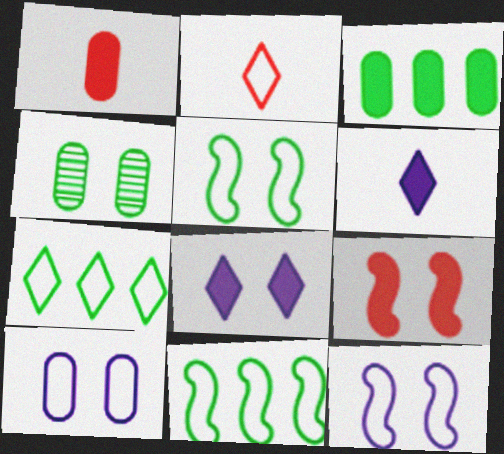[[2, 10, 11], 
[3, 6, 9]]